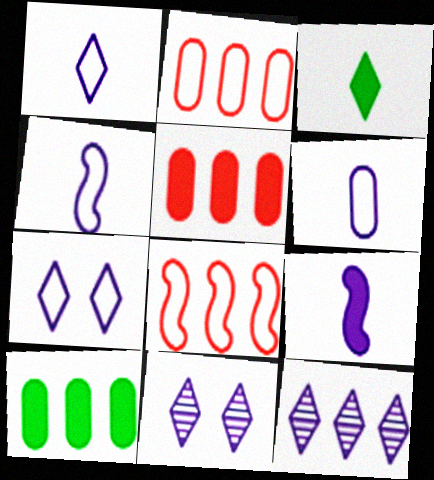[[1, 4, 6], 
[8, 10, 12]]